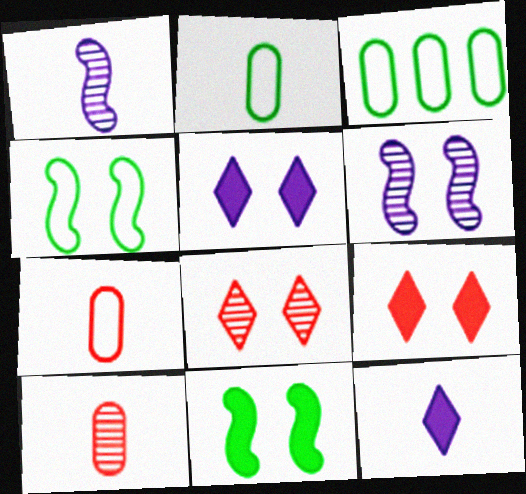[[1, 3, 9]]